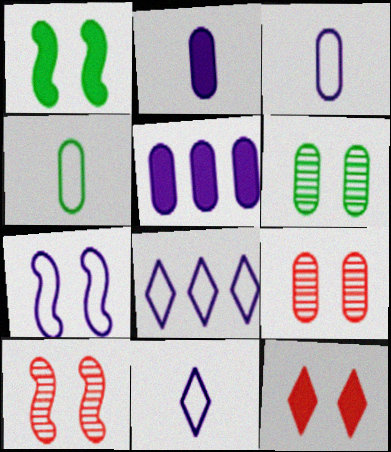[[1, 7, 10], 
[3, 7, 8], 
[4, 5, 9], 
[6, 7, 12]]